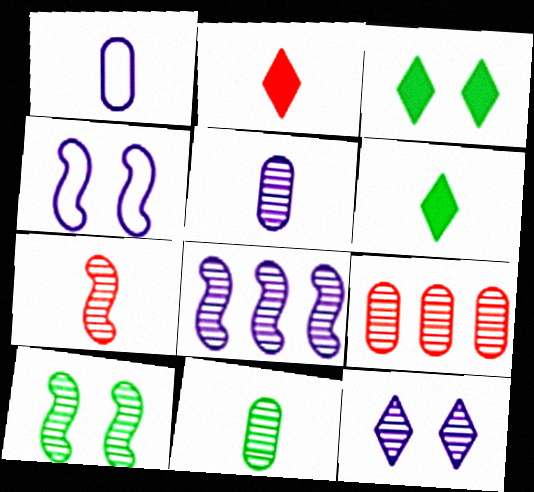[[1, 6, 7], 
[4, 6, 9], 
[5, 8, 12], 
[7, 8, 10]]